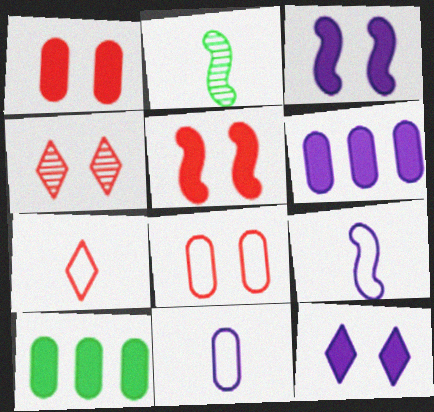[[4, 5, 8], 
[4, 9, 10]]